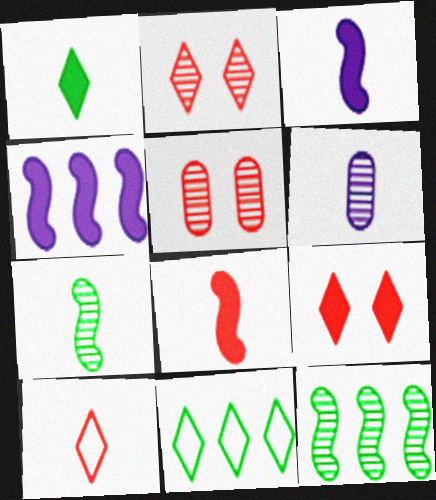[[2, 6, 12], 
[3, 5, 11]]